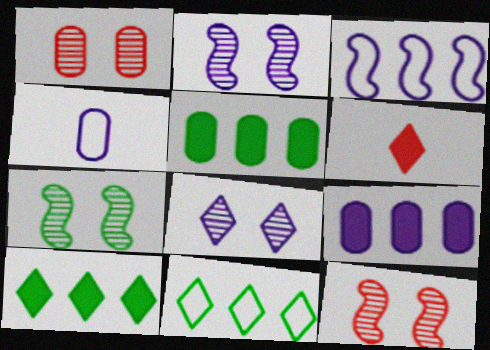[[1, 4, 5], 
[1, 7, 8], 
[2, 7, 12], 
[4, 10, 12], 
[6, 8, 11]]